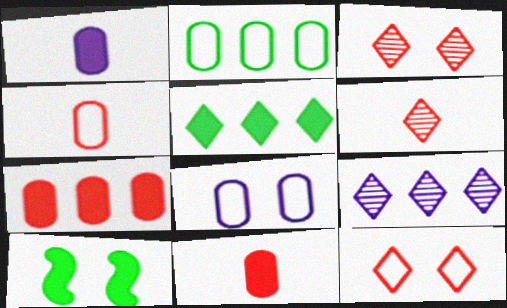[[2, 4, 8], 
[3, 8, 10], 
[4, 9, 10]]